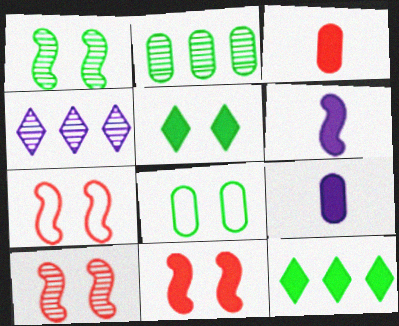[[1, 5, 8], 
[7, 10, 11], 
[9, 11, 12]]